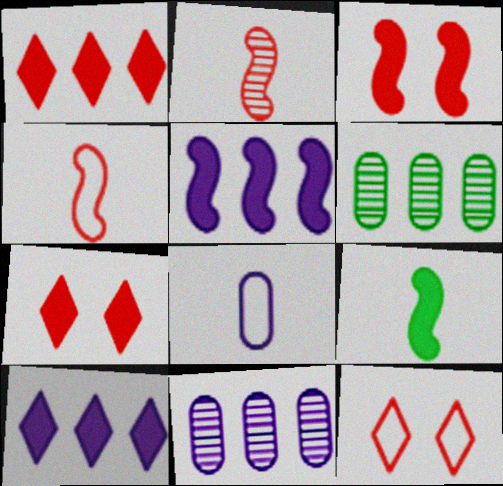[[3, 5, 9], 
[9, 11, 12]]